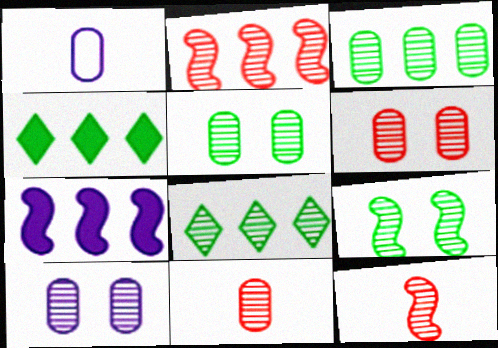[[3, 10, 11], 
[5, 6, 10], 
[8, 10, 12]]